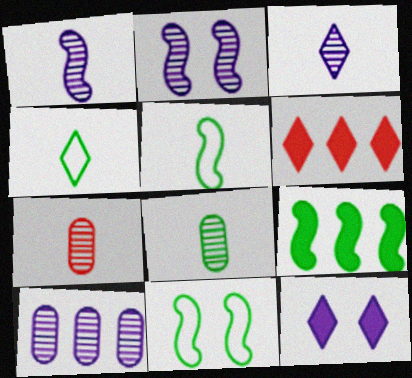[[2, 3, 10]]